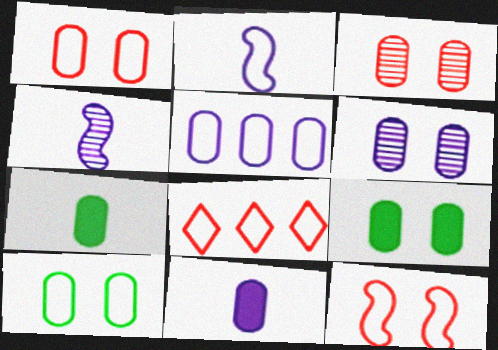[[1, 6, 9], 
[2, 8, 10], 
[3, 5, 7], 
[4, 8, 9], 
[5, 6, 11]]